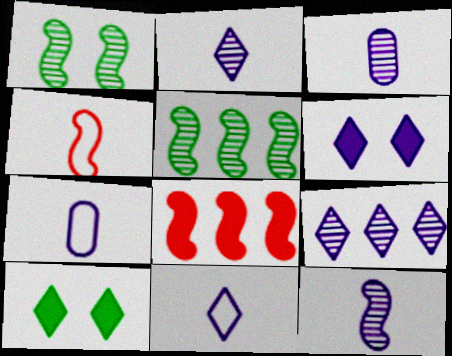[[2, 3, 12], 
[6, 9, 11]]